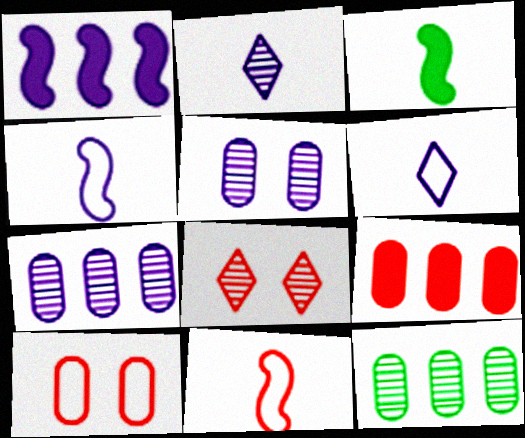[[1, 5, 6], 
[8, 9, 11]]